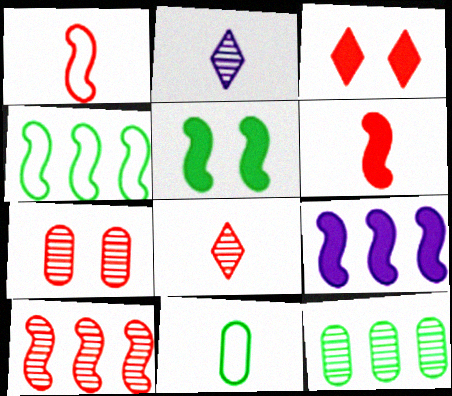[[2, 6, 11], 
[4, 9, 10], 
[5, 6, 9], 
[7, 8, 10]]